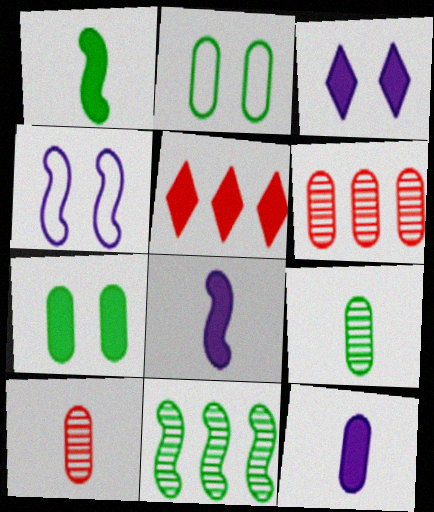[[2, 6, 12], 
[4, 5, 9], 
[5, 7, 8]]